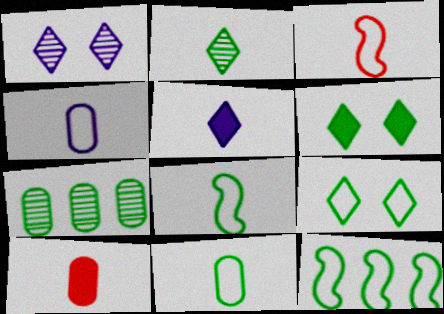[[1, 10, 12], 
[6, 7, 8], 
[9, 11, 12]]